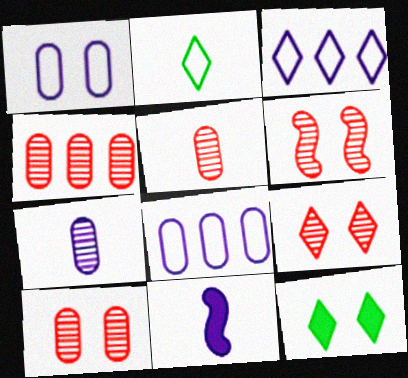[[1, 6, 12], 
[2, 5, 11], 
[4, 5, 10], 
[6, 9, 10]]